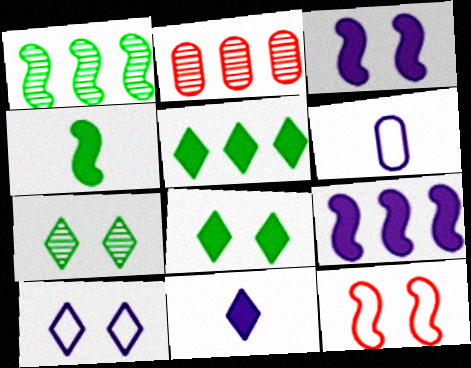[[2, 4, 10]]